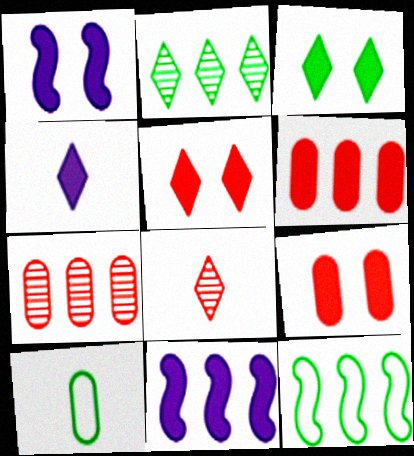[[1, 3, 9]]